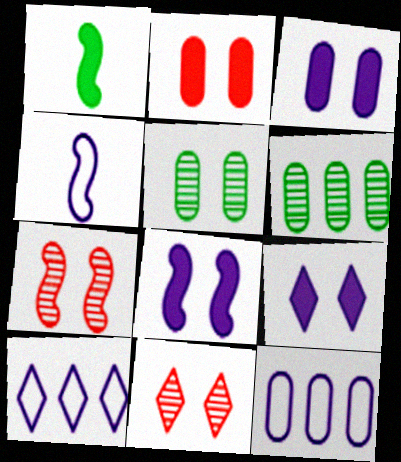[[1, 11, 12], 
[3, 8, 9]]